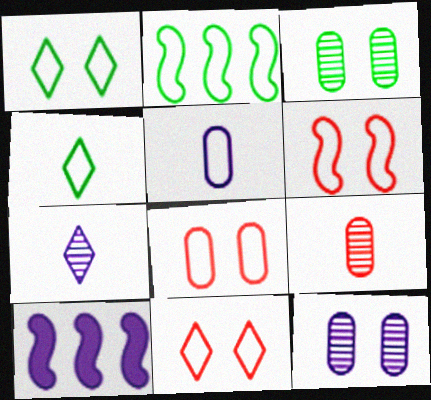[[1, 9, 10], 
[2, 5, 11], 
[6, 8, 11]]